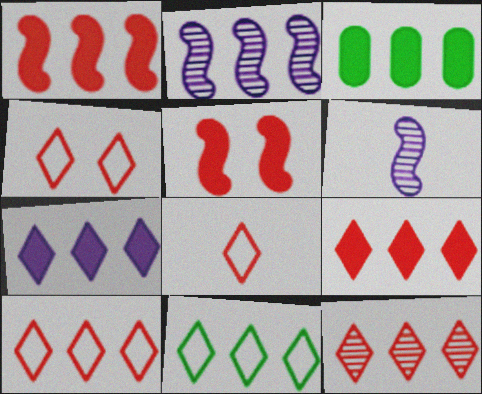[[1, 3, 7], 
[2, 3, 10], 
[3, 4, 6], 
[4, 8, 10], 
[7, 11, 12], 
[9, 10, 12]]